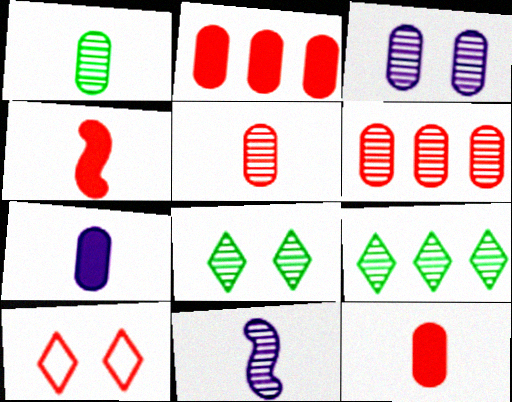[[1, 3, 6], 
[4, 6, 10], 
[6, 8, 11]]